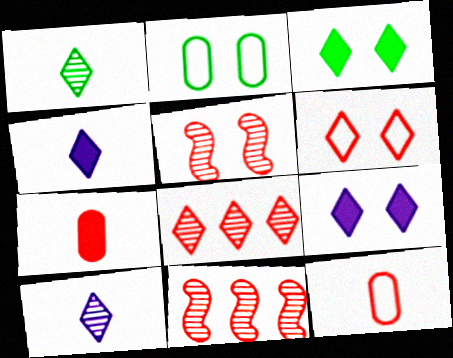[[2, 4, 11], 
[2, 5, 9], 
[6, 7, 11]]